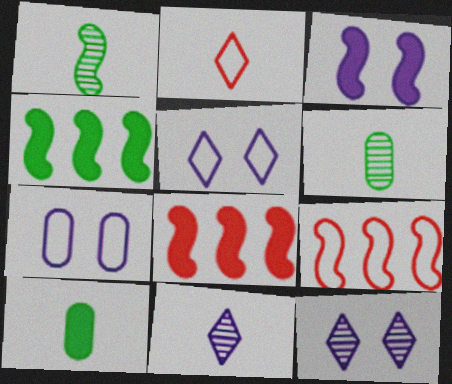[[1, 3, 9], 
[3, 7, 12], 
[5, 6, 8], 
[9, 10, 12]]